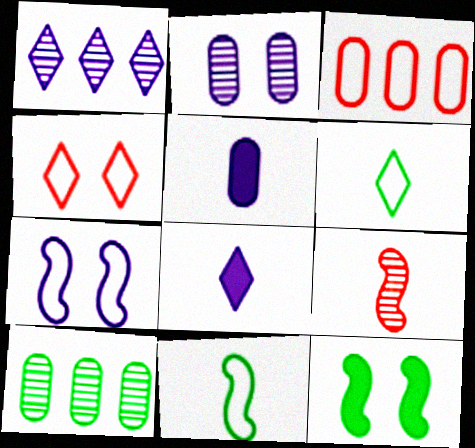[[1, 5, 7], 
[2, 4, 12], 
[3, 6, 7], 
[5, 6, 9], 
[6, 10, 12]]